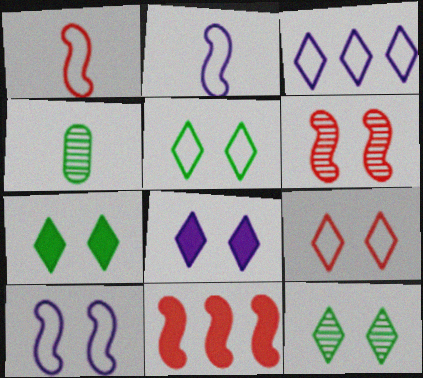[[1, 6, 11], 
[5, 7, 12], 
[8, 9, 12]]